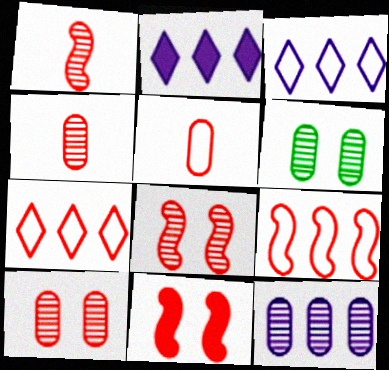[[1, 9, 11], 
[4, 6, 12], 
[4, 7, 11]]